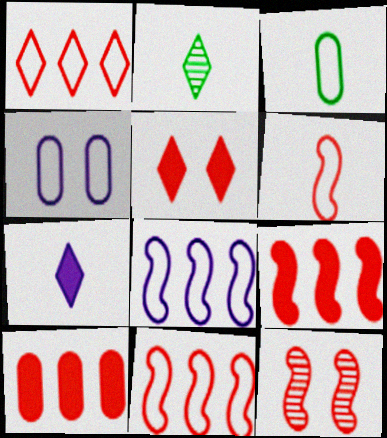[[2, 4, 9], 
[6, 9, 12]]